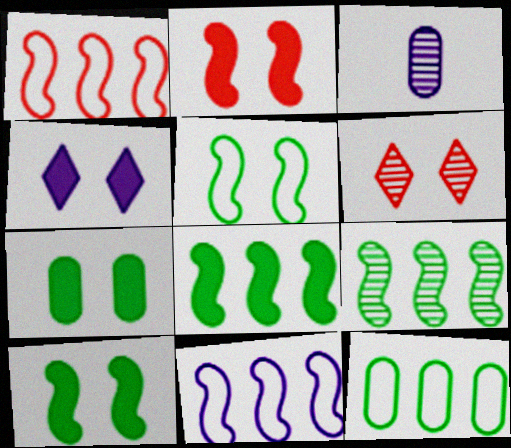[[2, 4, 7], 
[3, 4, 11], 
[3, 6, 9]]